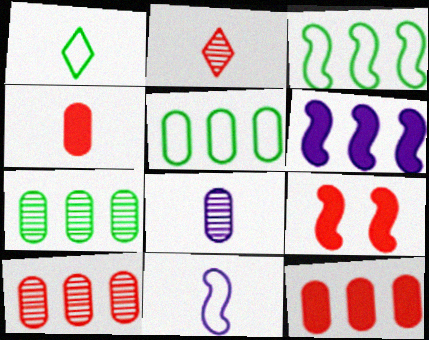[]